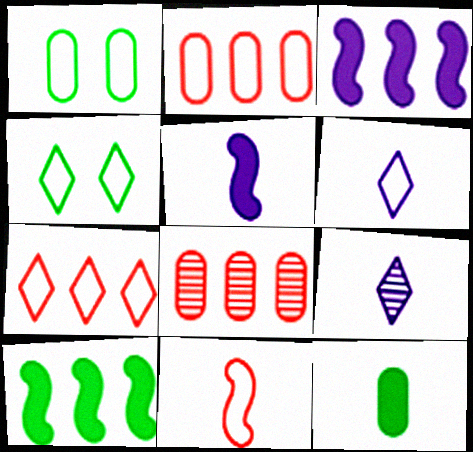[[4, 5, 8], 
[4, 6, 7], 
[9, 11, 12]]